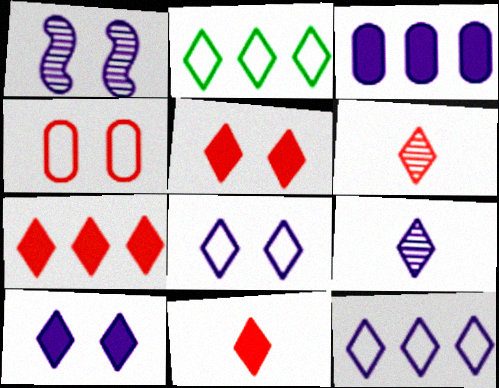[[2, 5, 9], 
[2, 6, 10], 
[5, 7, 11], 
[9, 10, 12]]